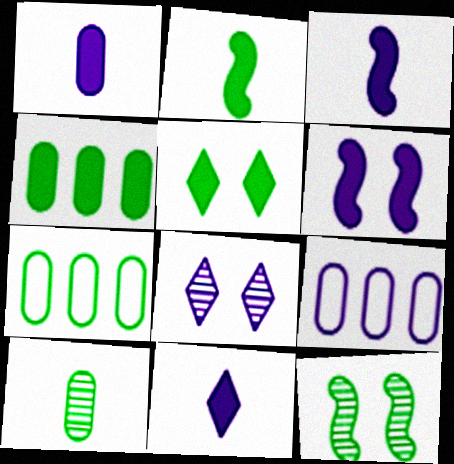[[1, 3, 11], 
[2, 4, 5], 
[3, 8, 9]]